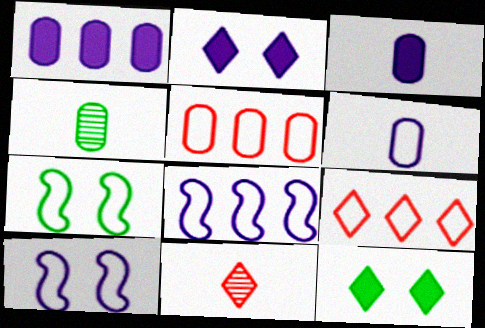[[1, 7, 11], 
[6, 7, 9]]